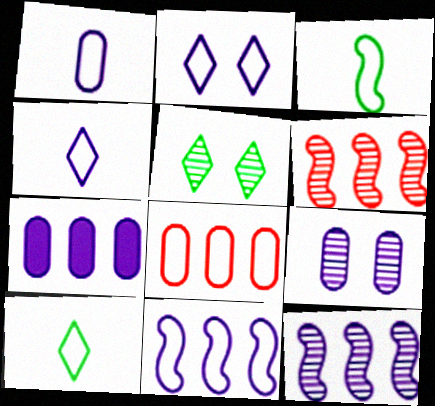[[1, 2, 11], 
[1, 7, 9], 
[2, 3, 8]]